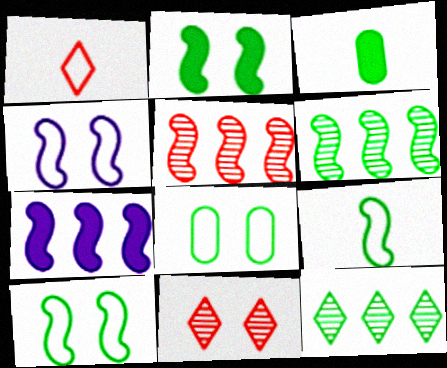[[2, 6, 9], 
[3, 10, 12]]